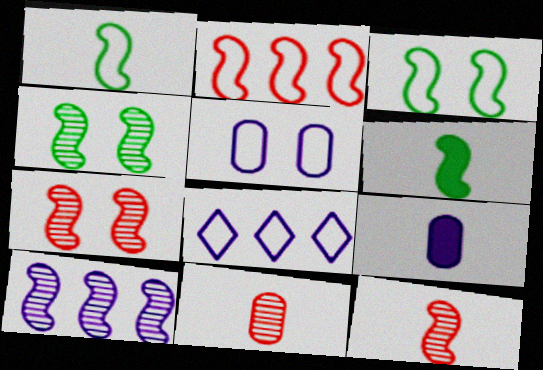[[4, 10, 12]]